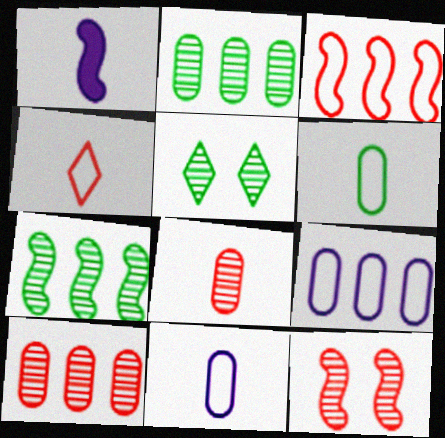[]